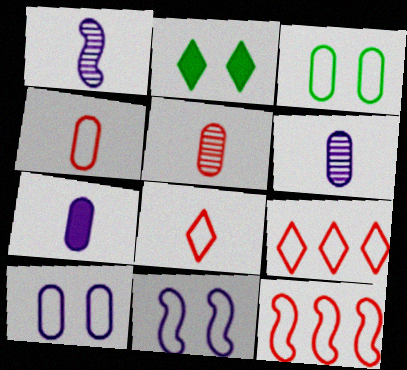[[2, 6, 12]]